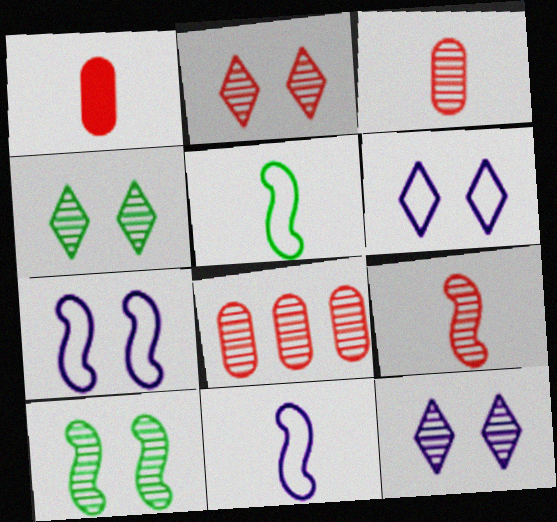[[2, 4, 12], 
[2, 8, 9]]